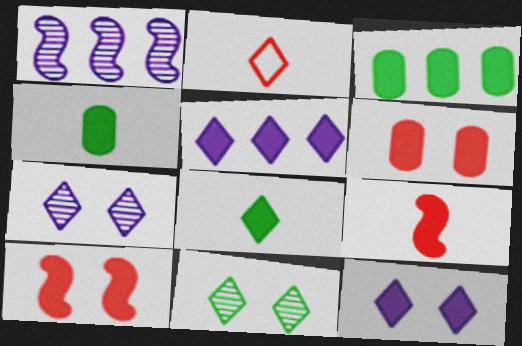[[2, 5, 11], 
[3, 9, 12], 
[4, 5, 10]]